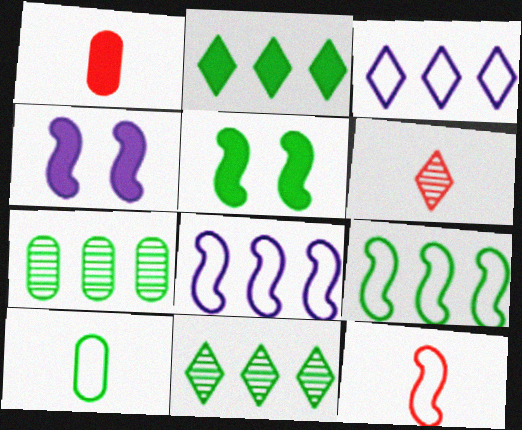[[1, 2, 4], 
[1, 6, 12], 
[2, 7, 9], 
[5, 10, 11]]